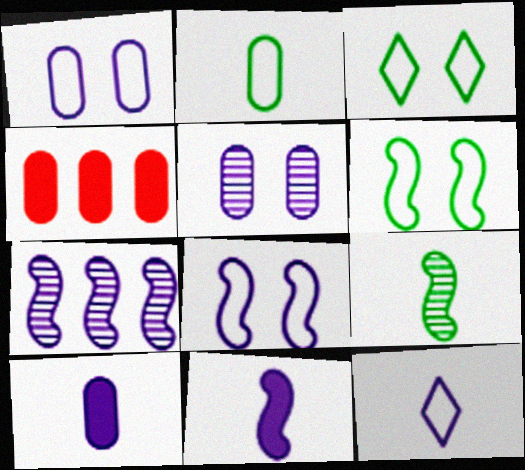[[2, 4, 5], 
[7, 8, 11]]